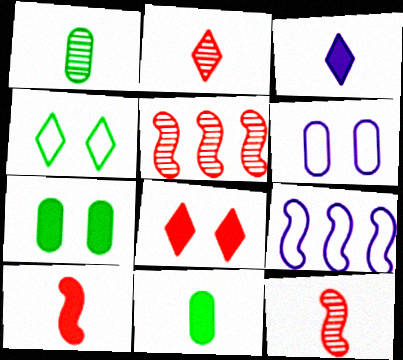[[1, 8, 9], 
[2, 7, 9], 
[3, 10, 11]]